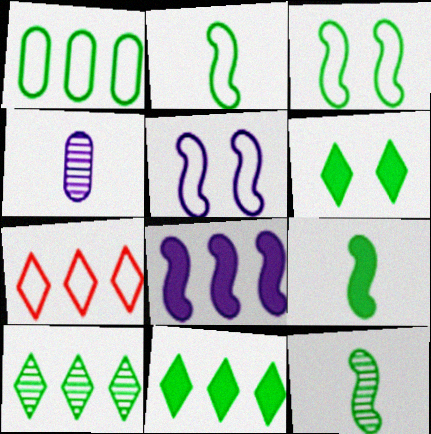[[1, 6, 12], 
[2, 9, 12]]